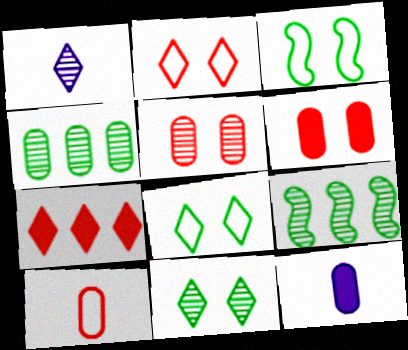[[1, 5, 9], 
[1, 7, 8], 
[2, 9, 12]]